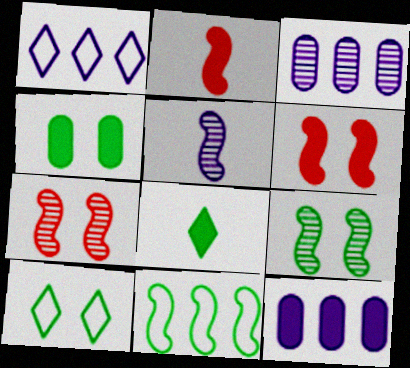[[2, 3, 10], 
[4, 9, 10], 
[5, 6, 11], 
[6, 8, 12]]